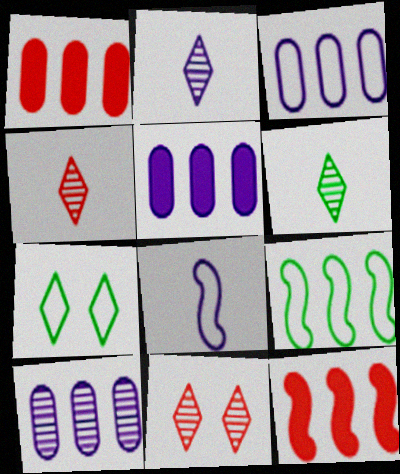[[2, 4, 6], 
[3, 5, 10]]